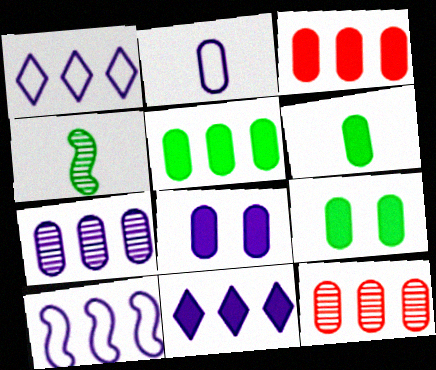[[2, 7, 8], 
[2, 9, 12], 
[3, 6, 8], 
[5, 6, 9], 
[7, 10, 11]]